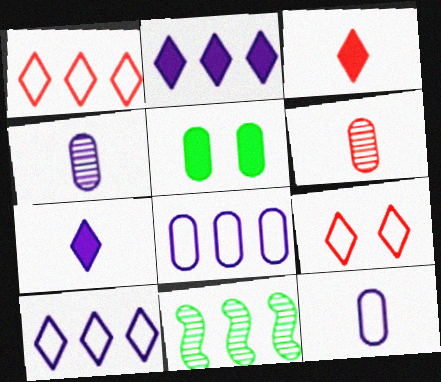[[5, 6, 8]]